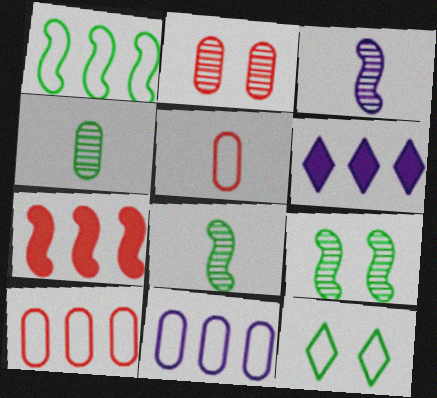[[5, 6, 9]]